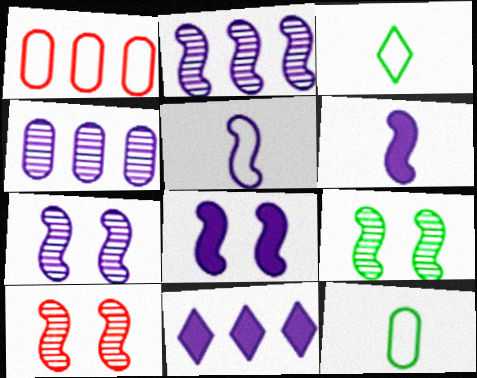[[2, 5, 8], 
[7, 9, 10], 
[10, 11, 12]]